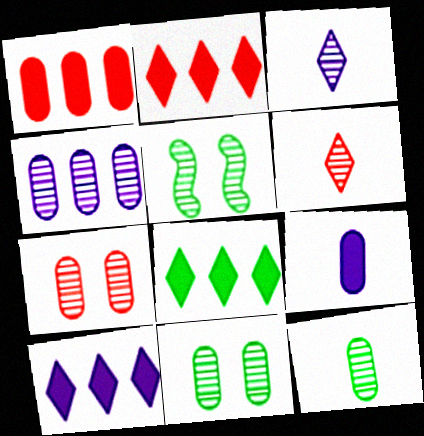[[2, 8, 10], 
[4, 5, 6], 
[4, 7, 12]]